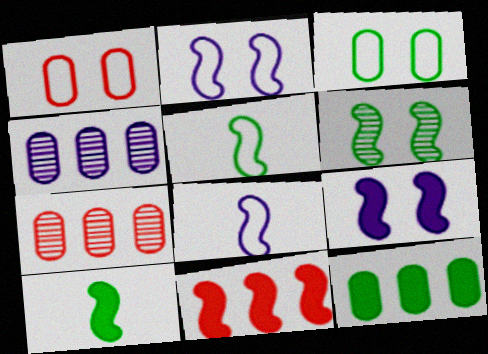[[6, 8, 11], 
[9, 10, 11]]